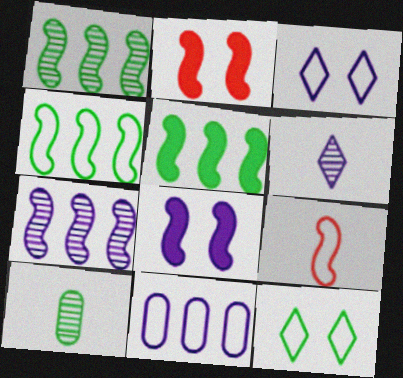[[1, 4, 5], 
[1, 8, 9], 
[5, 10, 12], 
[6, 8, 11], 
[9, 11, 12]]